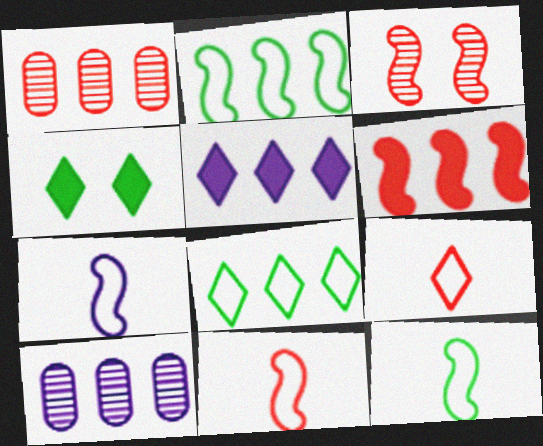[[1, 2, 5], 
[1, 4, 7], 
[3, 6, 11], 
[4, 10, 11], 
[6, 8, 10], 
[7, 11, 12]]